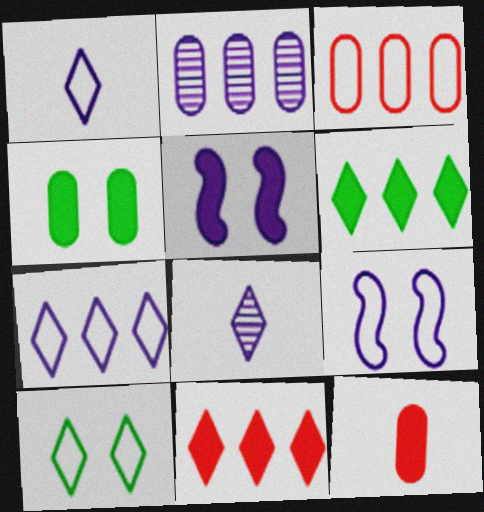[[1, 2, 5], 
[5, 6, 12], 
[8, 10, 11]]